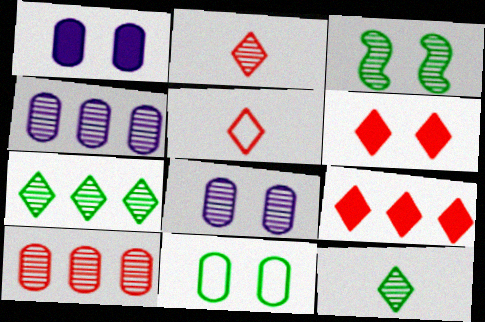[[2, 3, 4]]